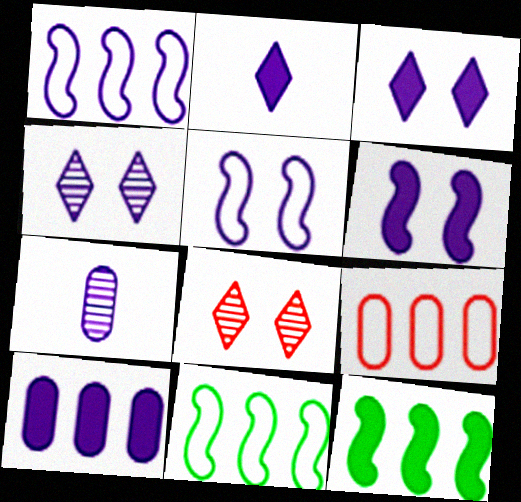[[1, 3, 7], 
[2, 6, 10]]